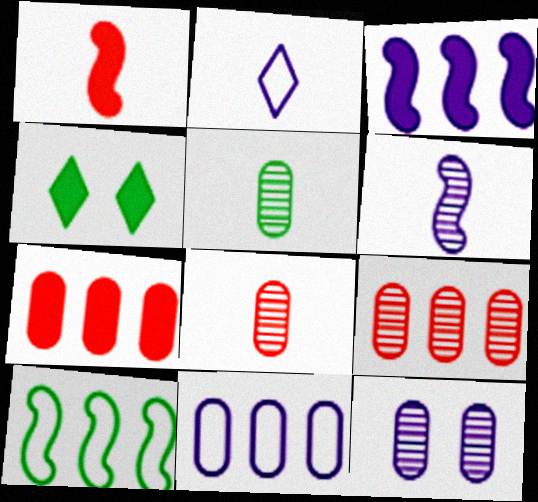[[1, 2, 5], 
[2, 3, 12], 
[4, 5, 10], 
[5, 9, 12]]